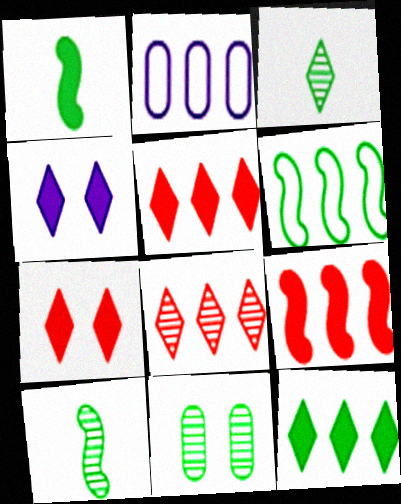[[2, 7, 10]]